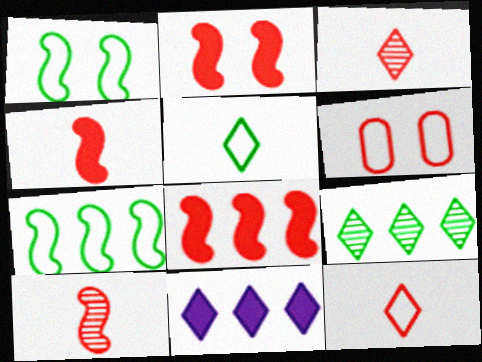[[2, 4, 8], 
[3, 6, 8]]